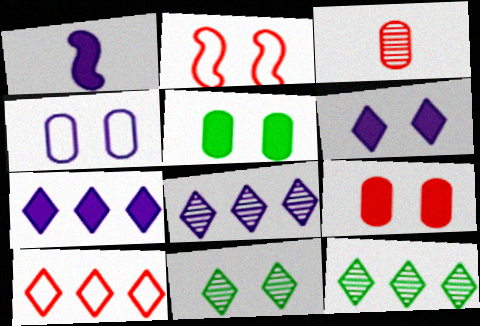[[1, 4, 8], 
[7, 10, 12]]